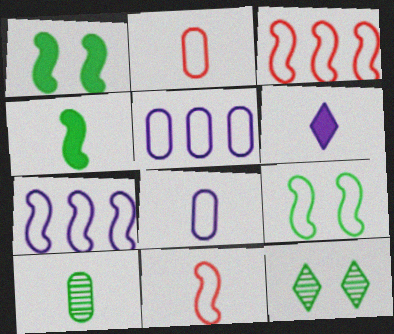[[6, 10, 11], 
[7, 9, 11]]